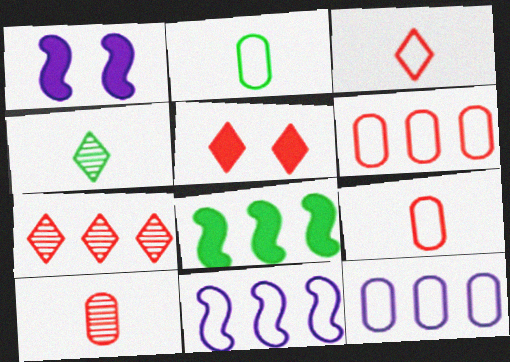[[1, 2, 7], 
[1, 4, 6], 
[3, 5, 7], 
[7, 8, 12]]